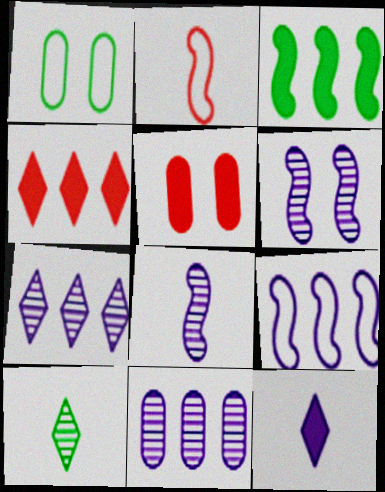[[1, 3, 10], 
[1, 4, 8], 
[2, 3, 6], 
[3, 5, 12], 
[5, 9, 10]]